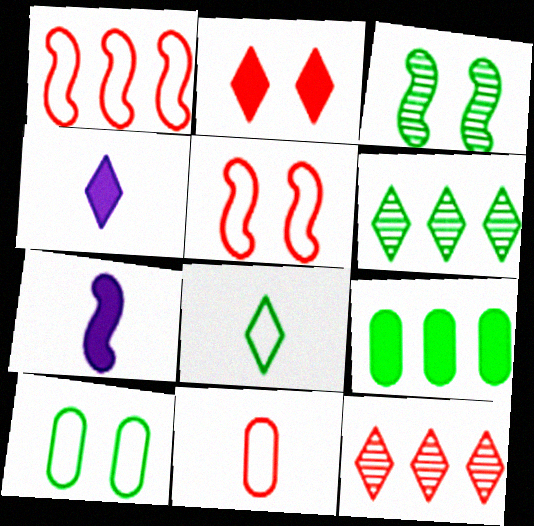[[1, 3, 7], 
[2, 7, 9], 
[3, 8, 9], 
[7, 10, 12]]